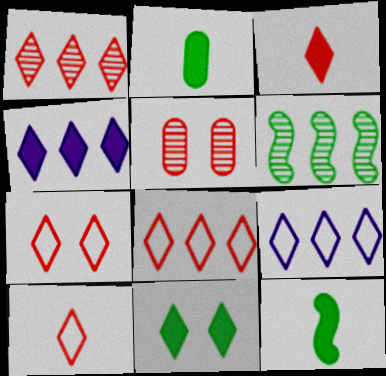[[1, 3, 7], 
[3, 4, 11], 
[5, 9, 12], 
[7, 8, 10]]